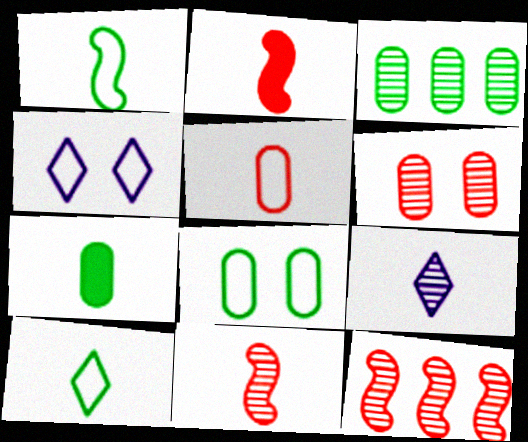[[2, 3, 4], 
[3, 7, 8], 
[4, 7, 12]]